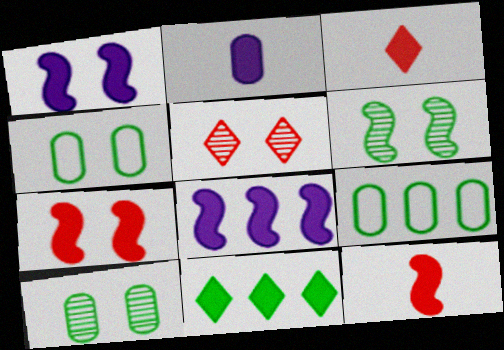[[1, 4, 5], 
[2, 7, 11]]